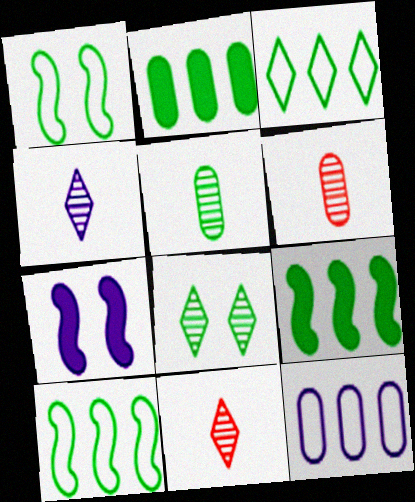[[3, 6, 7], 
[4, 7, 12]]